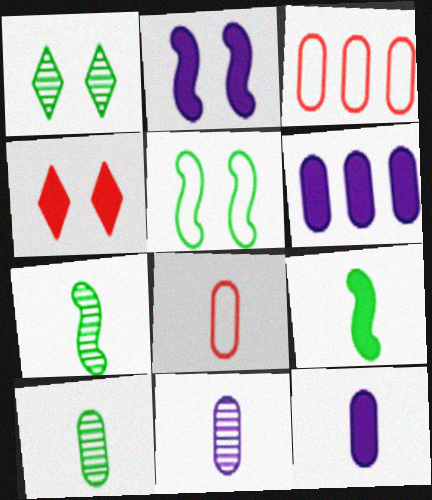[[4, 6, 9], 
[8, 10, 12]]